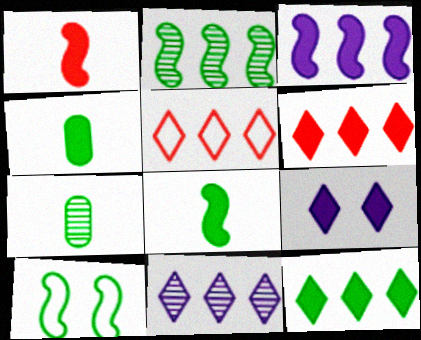[[2, 8, 10], 
[5, 11, 12], 
[7, 10, 12]]